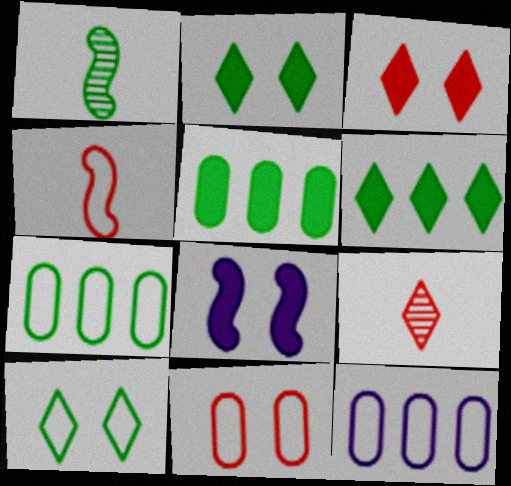[[1, 2, 7], 
[1, 3, 12], 
[1, 5, 10], 
[4, 10, 12], 
[7, 8, 9]]